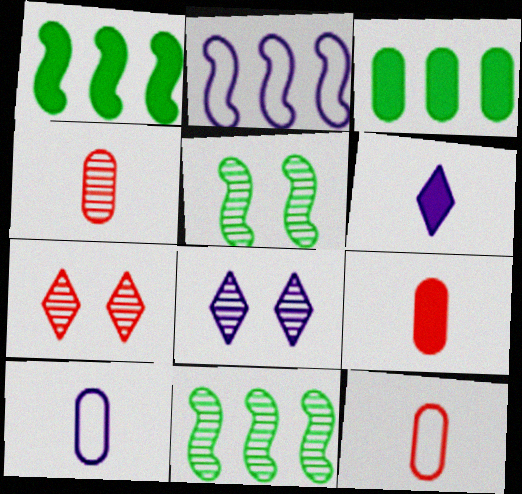[[1, 7, 10], 
[1, 8, 12], 
[4, 8, 11], 
[4, 9, 12]]